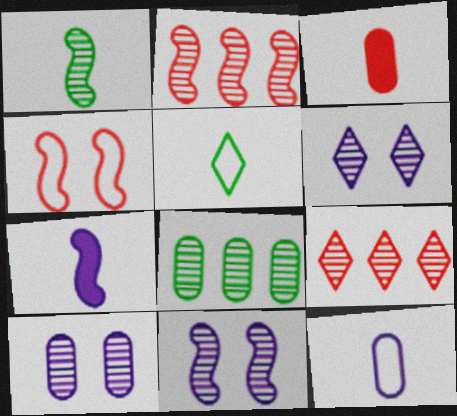[[1, 2, 11], 
[1, 9, 10], 
[3, 4, 9], 
[6, 10, 11]]